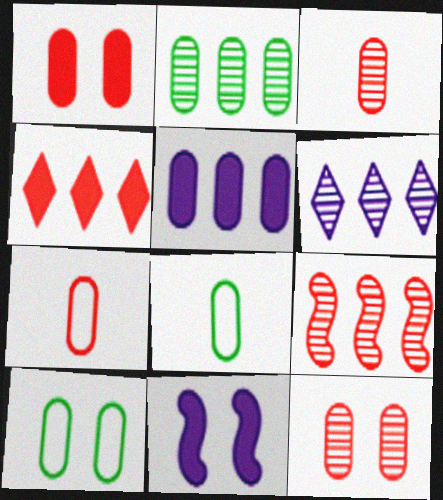[[2, 6, 9], 
[3, 5, 10], 
[5, 8, 12]]